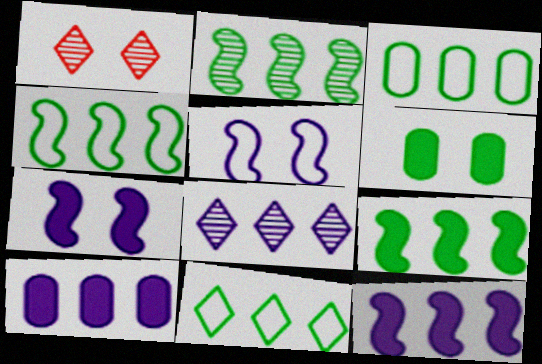[[1, 5, 6], 
[2, 4, 9], 
[3, 4, 11]]